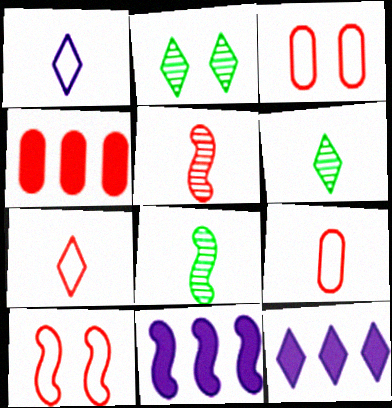[[2, 7, 12], 
[2, 9, 11], 
[3, 6, 11], 
[3, 8, 12], 
[8, 10, 11]]